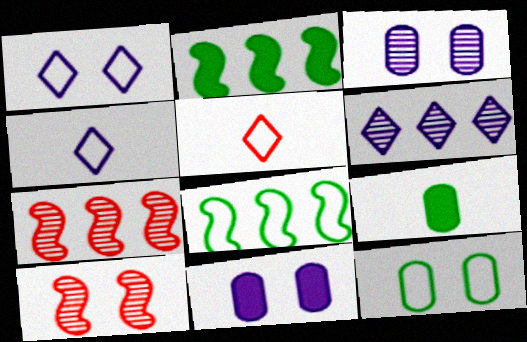[[1, 7, 9], 
[2, 3, 5]]